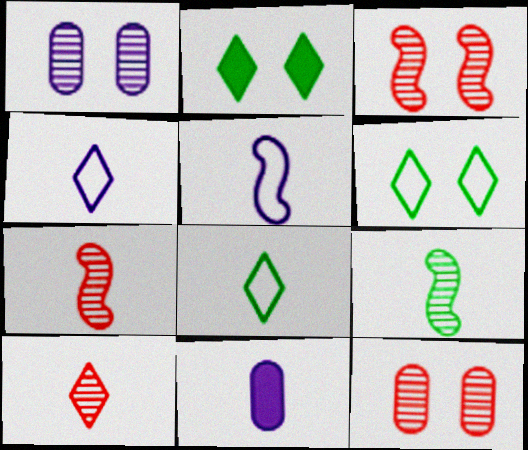[[7, 8, 11]]